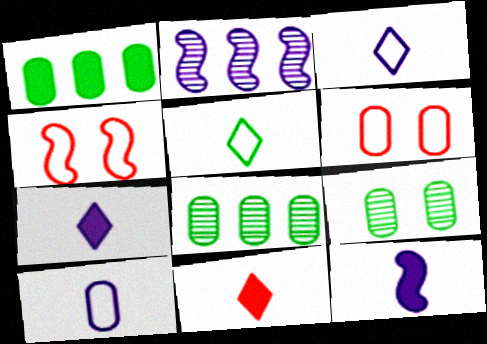[[4, 7, 8]]